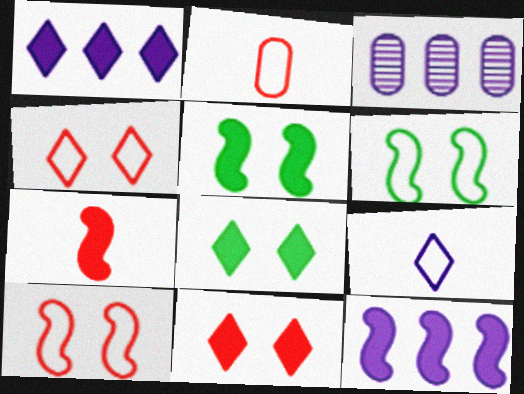[[5, 7, 12]]